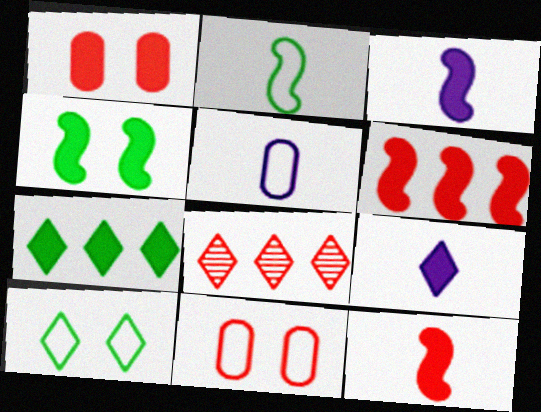[[1, 3, 7], 
[3, 4, 6], 
[4, 5, 8], 
[8, 9, 10], 
[8, 11, 12]]